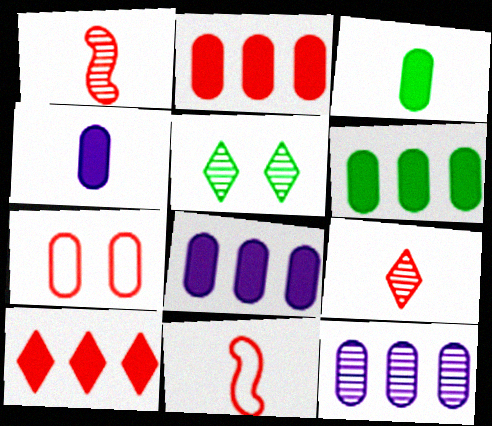[[1, 5, 12], 
[1, 7, 10], 
[2, 6, 8], 
[3, 7, 12], 
[5, 8, 11]]